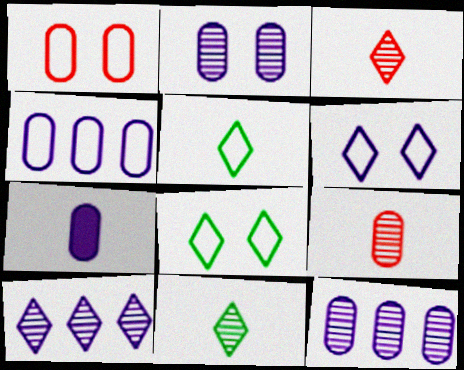[[2, 4, 7]]